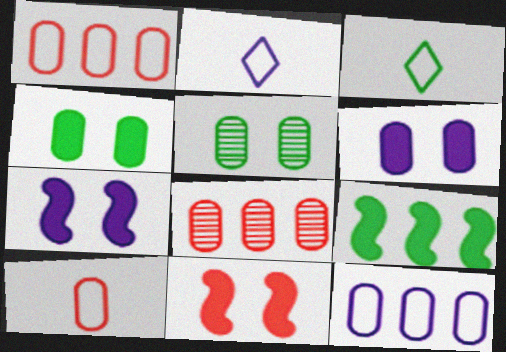[[3, 5, 9], 
[3, 7, 8]]